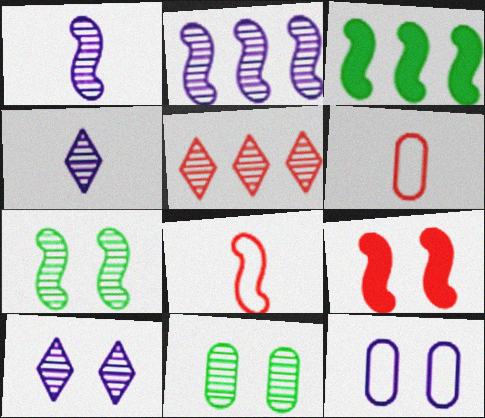[[1, 5, 11], 
[3, 6, 10], 
[5, 6, 9]]